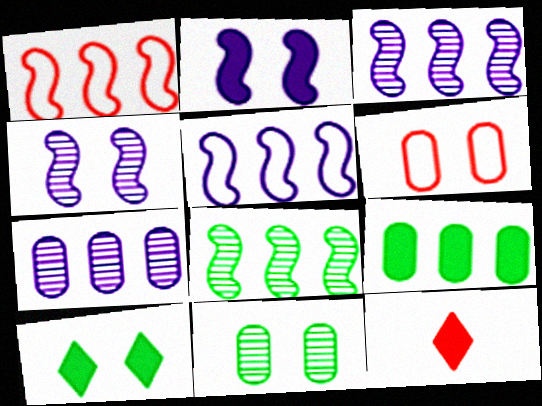[[2, 9, 12], 
[4, 6, 10], 
[5, 11, 12]]